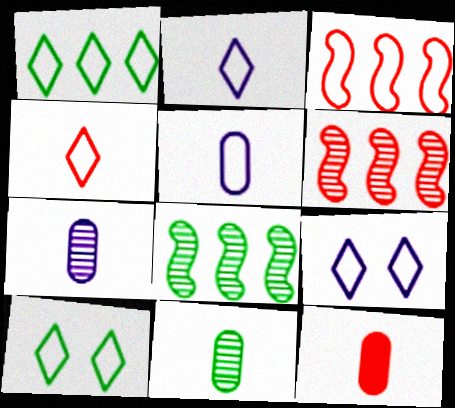[[1, 4, 9], 
[3, 5, 10], 
[5, 11, 12], 
[8, 9, 12]]